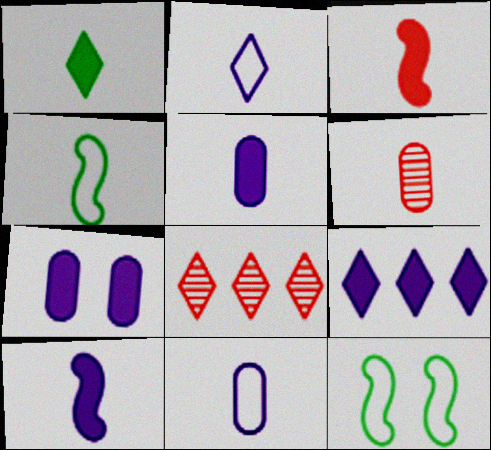[[1, 3, 5], 
[4, 7, 8], 
[5, 8, 12], 
[6, 9, 12], 
[7, 9, 10]]